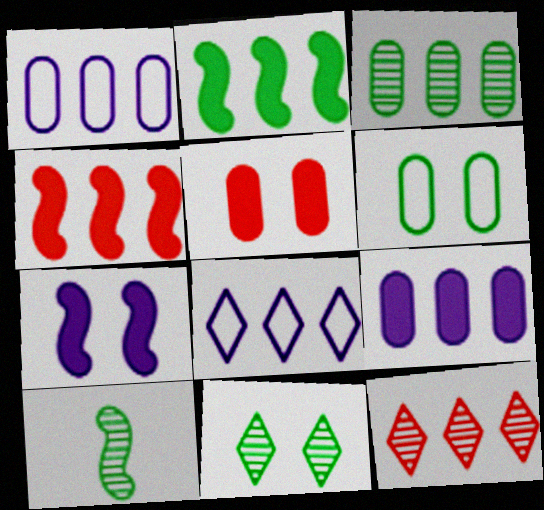[[1, 2, 12], 
[3, 4, 8], 
[3, 10, 11], 
[5, 8, 10]]